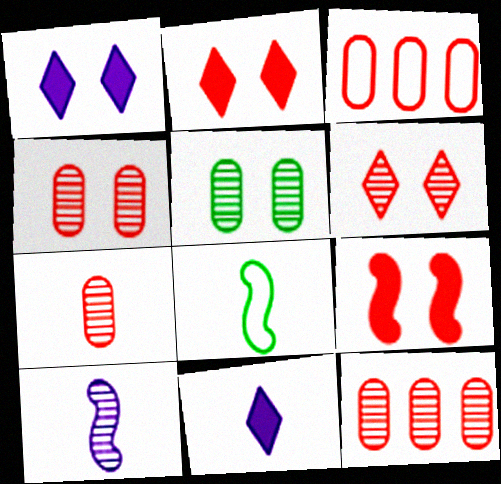[[1, 8, 12], 
[4, 7, 12], 
[7, 8, 11]]